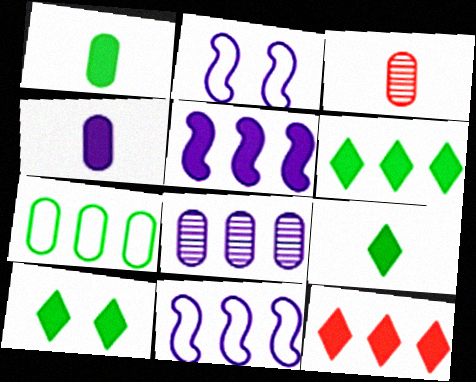[[2, 3, 6], 
[3, 10, 11], 
[6, 9, 10]]